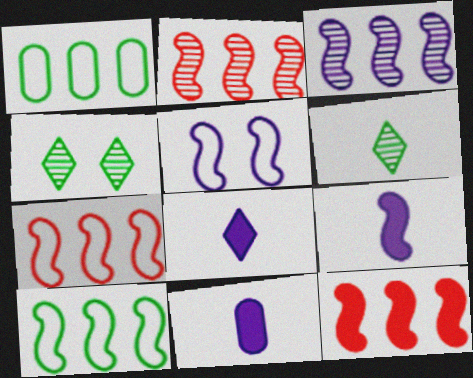[[2, 7, 12], 
[3, 5, 9], 
[3, 10, 12], 
[4, 7, 11], 
[8, 9, 11]]